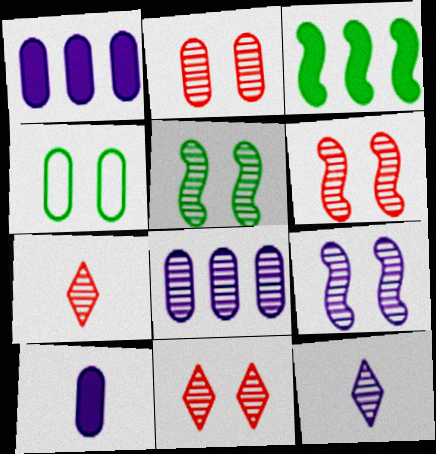[[2, 6, 11], 
[5, 6, 9], 
[5, 7, 8], 
[8, 9, 12]]